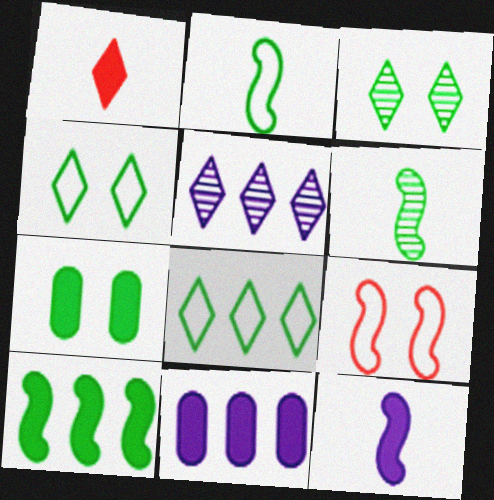[[1, 4, 5], 
[6, 7, 8]]